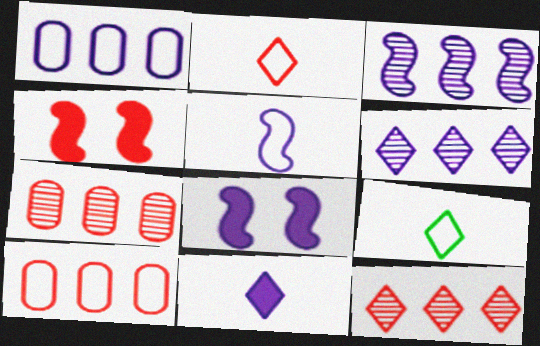[[2, 4, 7], 
[3, 5, 8], 
[7, 8, 9]]